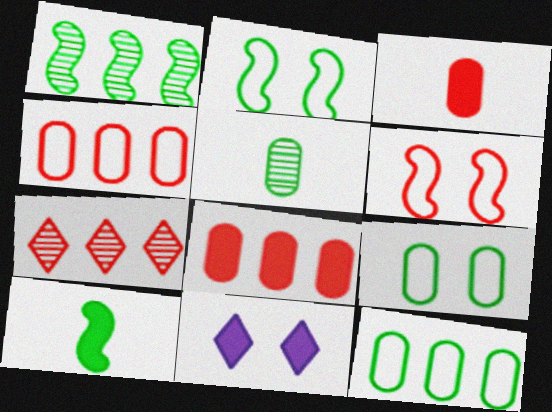[[1, 2, 10], 
[3, 6, 7], 
[8, 10, 11]]